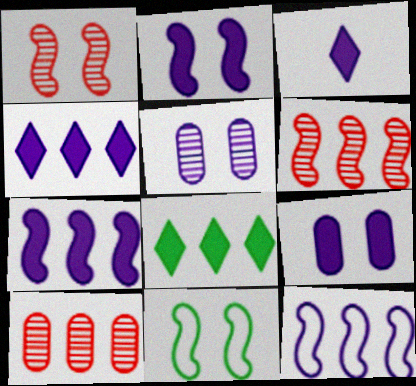[[1, 2, 11], 
[3, 5, 12], 
[3, 7, 9], 
[3, 10, 11], 
[8, 10, 12]]